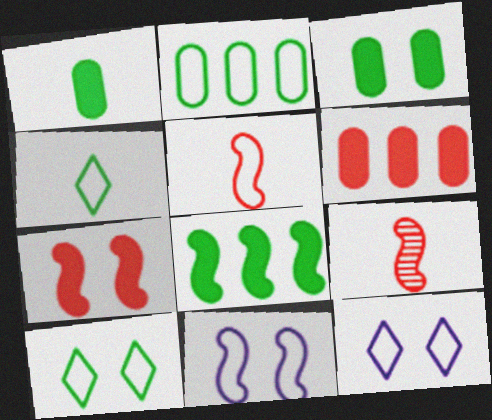[[2, 5, 12], 
[8, 9, 11]]